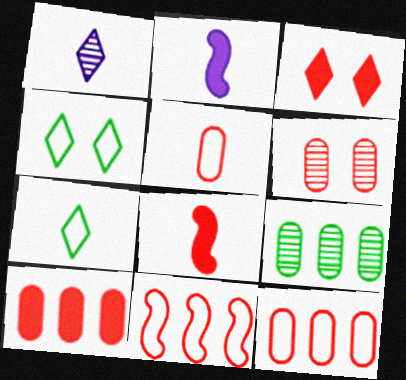[[3, 8, 10], 
[5, 6, 10]]